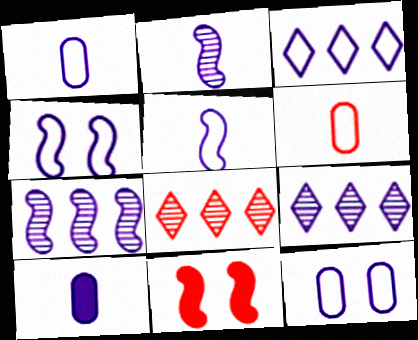[[1, 3, 4], 
[3, 5, 12], 
[4, 9, 10], 
[6, 8, 11]]